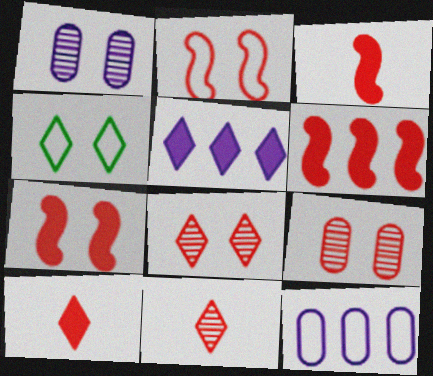[[1, 4, 7], 
[3, 6, 7], 
[4, 5, 11]]